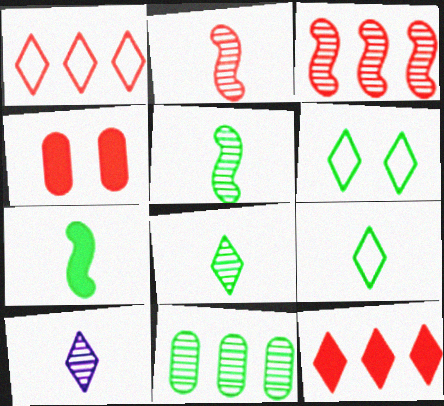[[1, 2, 4], 
[6, 7, 11], 
[6, 10, 12]]